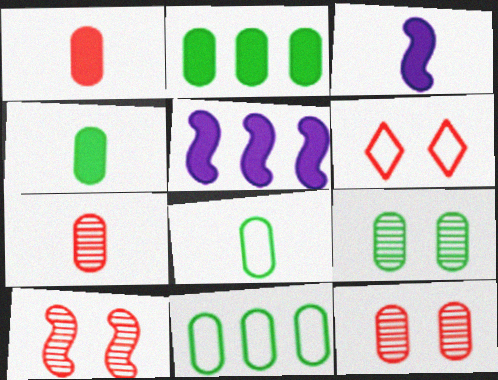[[2, 8, 9], 
[4, 9, 11]]